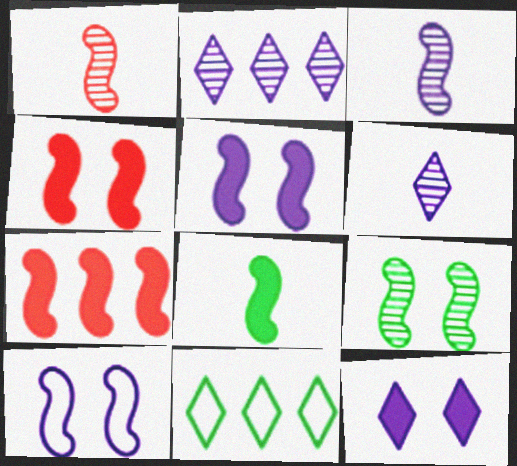[[4, 9, 10], 
[5, 7, 8]]